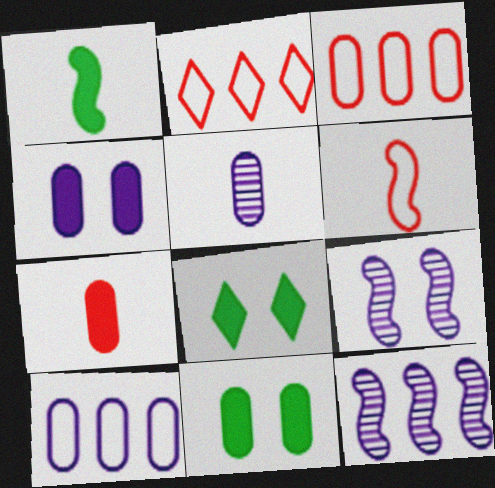[[3, 5, 11], 
[4, 5, 10]]